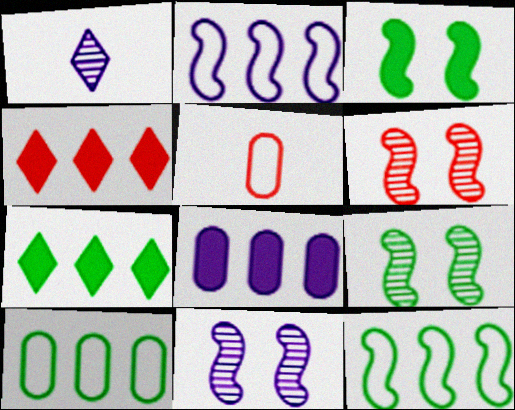[[4, 5, 6], 
[5, 7, 11], 
[6, 9, 11]]